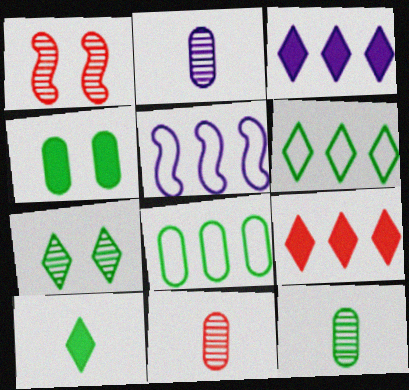[[2, 11, 12], 
[4, 8, 12], 
[6, 7, 10]]